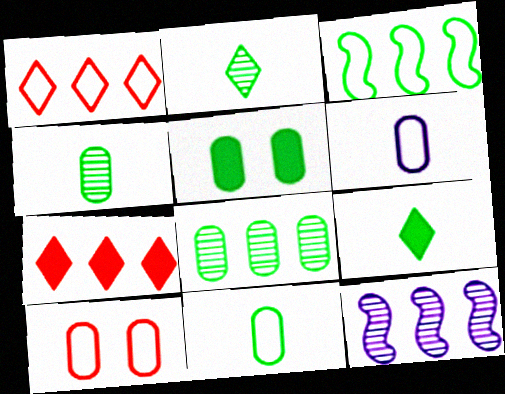[[2, 3, 5], 
[5, 8, 11], 
[9, 10, 12]]